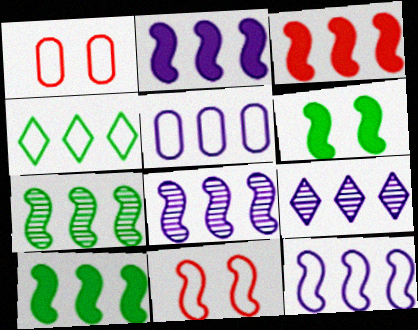[[2, 3, 10], 
[2, 5, 9], 
[2, 8, 12], 
[3, 7, 12]]